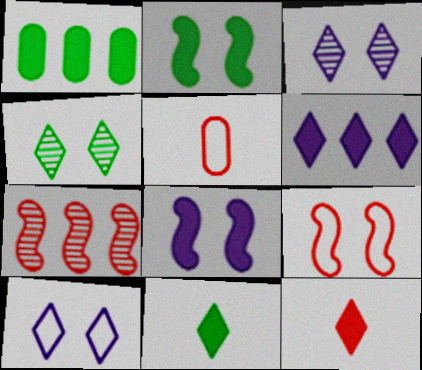[[1, 2, 11], 
[1, 8, 12]]